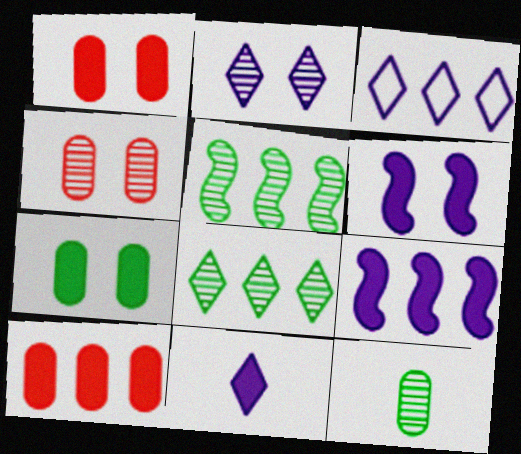[[2, 3, 11], 
[3, 5, 10]]